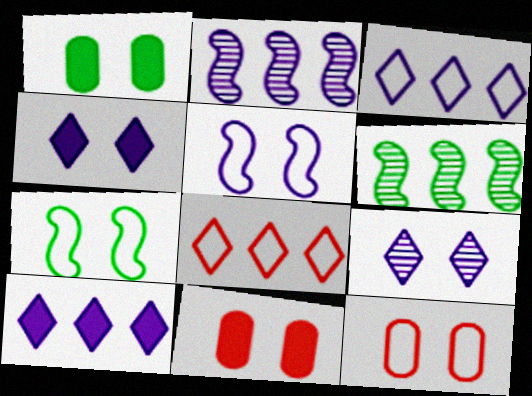[[7, 9, 11]]